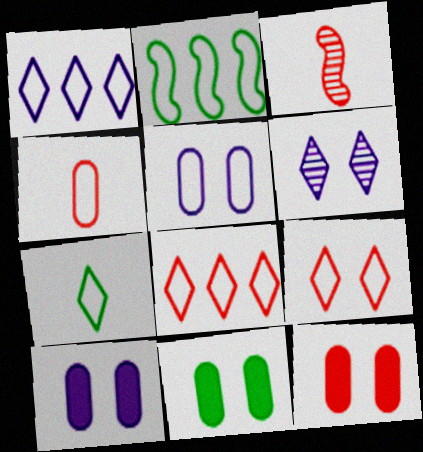[[1, 3, 11], 
[1, 7, 9], 
[3, 8, 12], 
[10, 11, 12]]